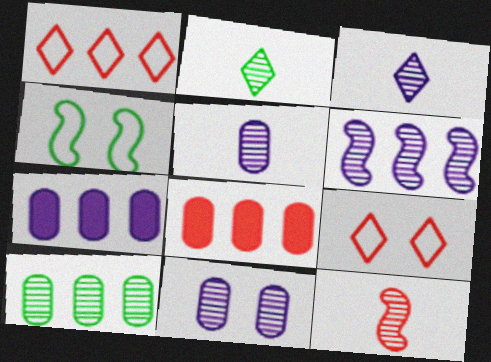[[2, 5, 12], 
[3, 4, 8], 
[3, 6, 11], 
[8, 9, 12]]